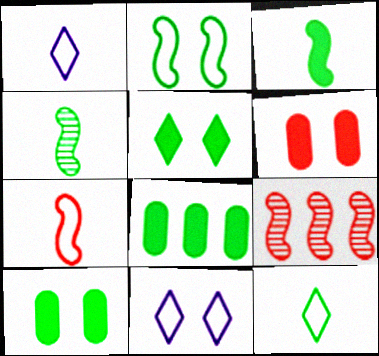[[1, 9, 10], 
[3, 5, 8]]